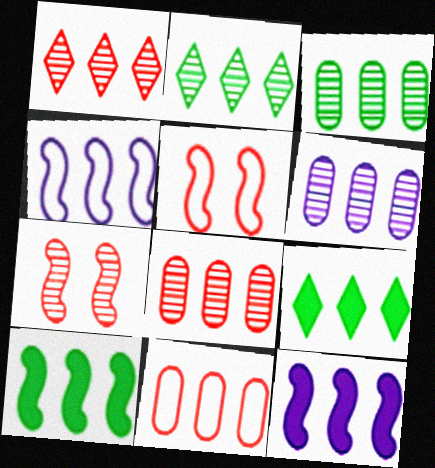[[2, 11, 12], 
[3, 6, 8], 
[4, 8, 9]]